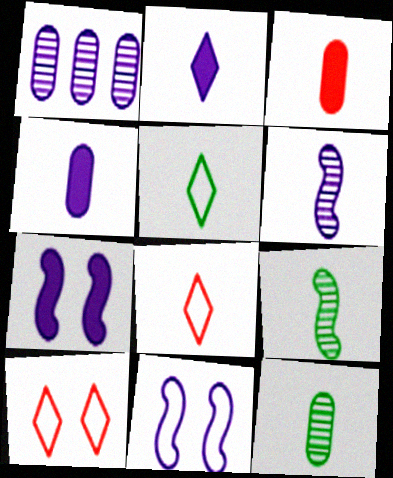[[1, 2, 11], 
[3, 5, 6], 
[4, 8, 9]]